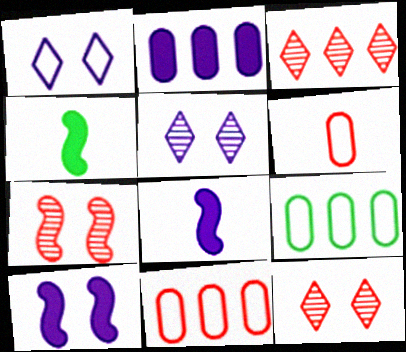[[4, 5, 11], 
[8, 9, 12]]